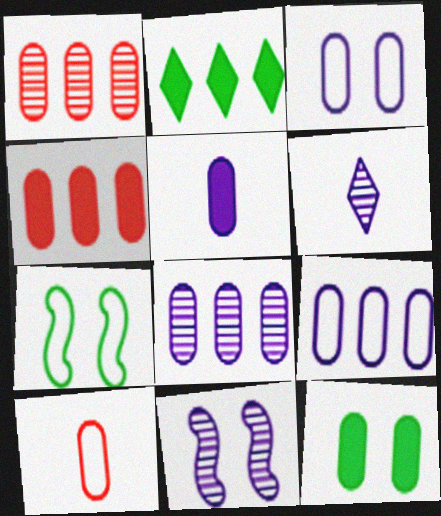[[2, 10, 11], 
[3, 5, 8], 
[4, 5, 12], 
[4, 6, 7], 
[6, 8, 11], 
[8, 10, 12]]